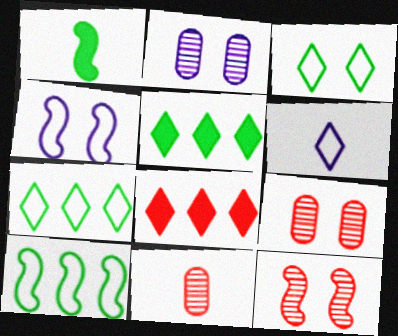[[1, 6, 11], 
[4, 5, 11]]